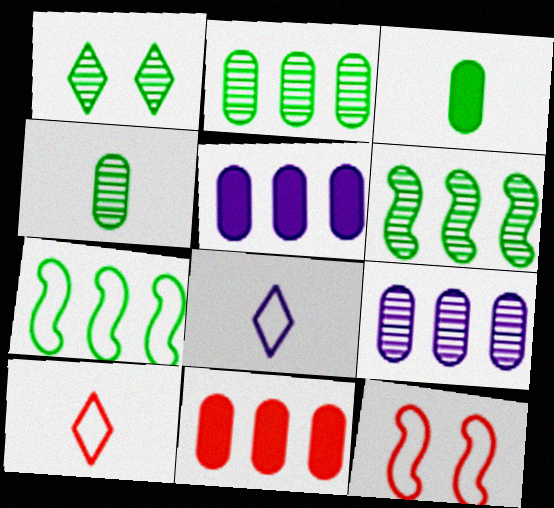[[1, 3, 7], 
[1, 4, 6]]